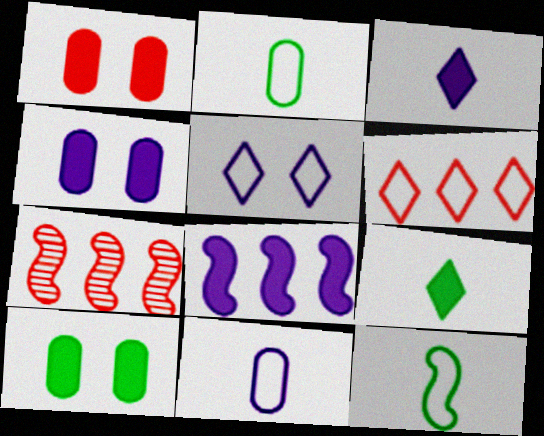[[1, 4, 10], 
[1, 8, 9], 
[3, 4, 8]]